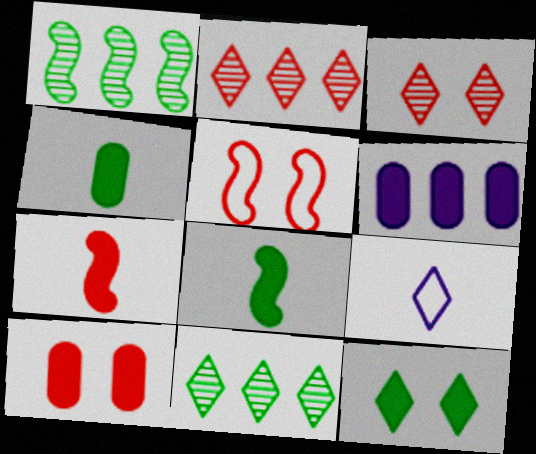[[1, 9, 10], 
[2, 9, 12], 
[3, 5, 10], 
[4, 6, 10], 
[6, 7, 12]]